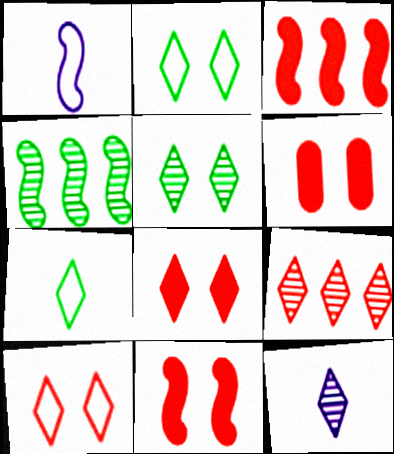[[1, 4, 11], 
[5, 9, 12], 
[6, 8, 11]]